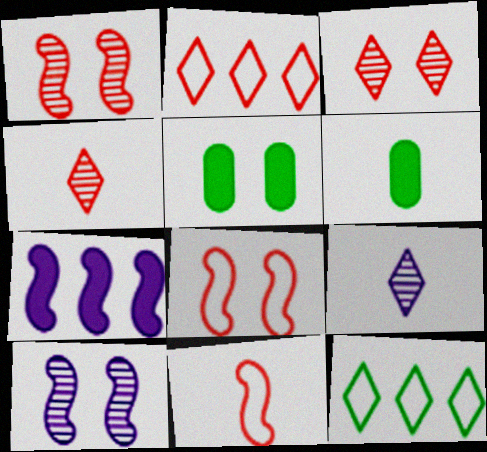[[2, 6, 10], 
[6, 9, 11]]